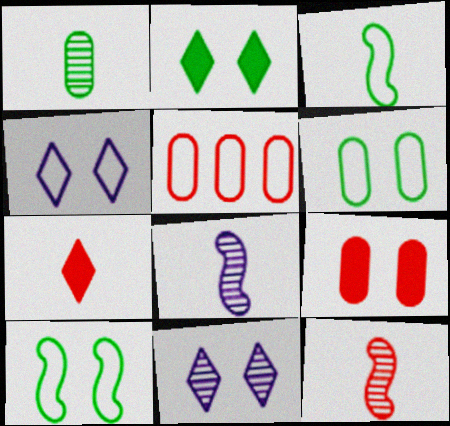[[2, 5, 8], 
[3, 4, 5], 
[9, 10, 11]]